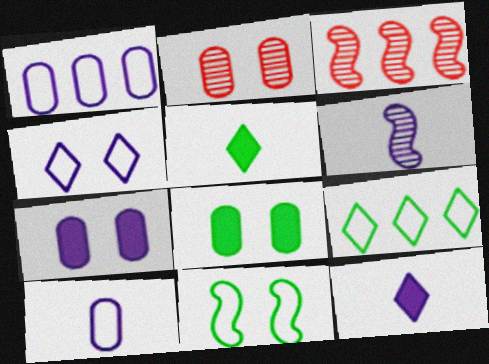[[6, 10, 12]]